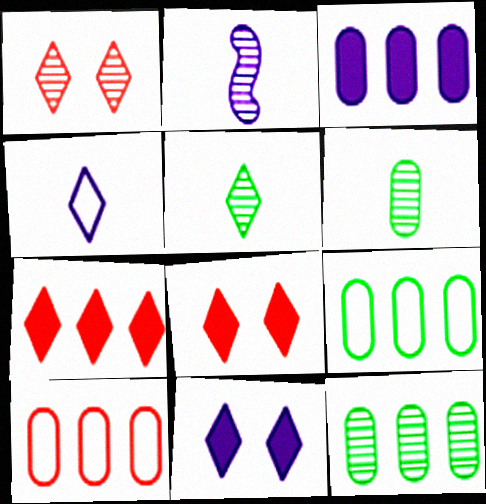[[1, 2, 12], 
[2, 8, 9], 
[3, 10, 12]]